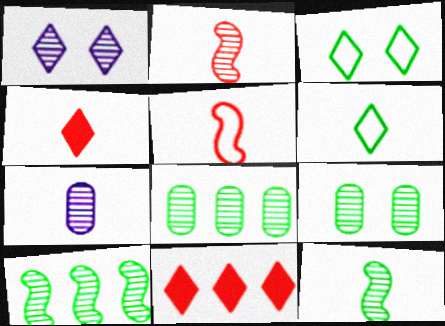[[1, 2, 8], 
[1, 6, 11]]